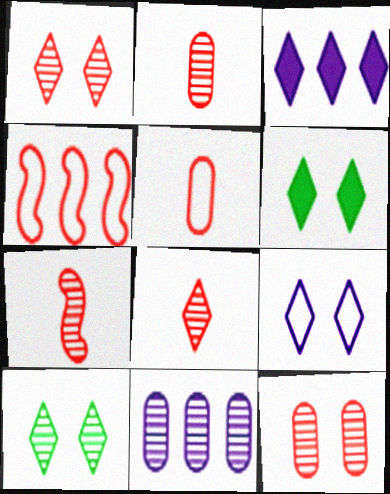[[1, 6, 9], 
[2, 7, 8], 
[7, 10, 11]]